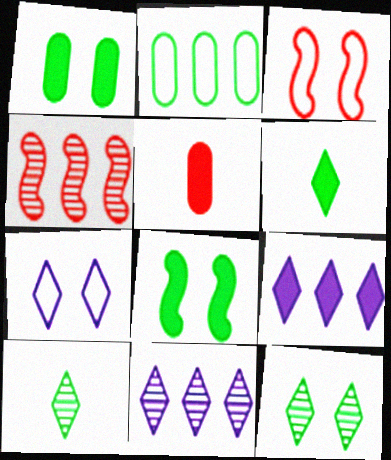[[2, 4, 9], 
[2, 8, 10], 
[5, 8, 9]]